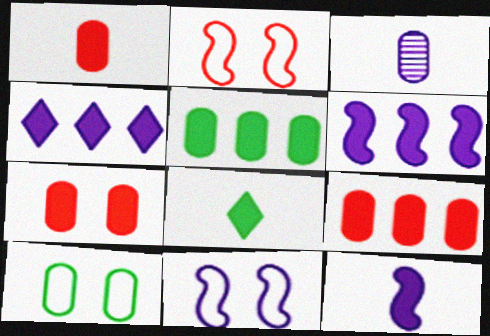[[1, 7, 9], 
[1, 8, 12], 
[3, 4, 11], 
[3, 9, 10], 
[6, 7, 8]]